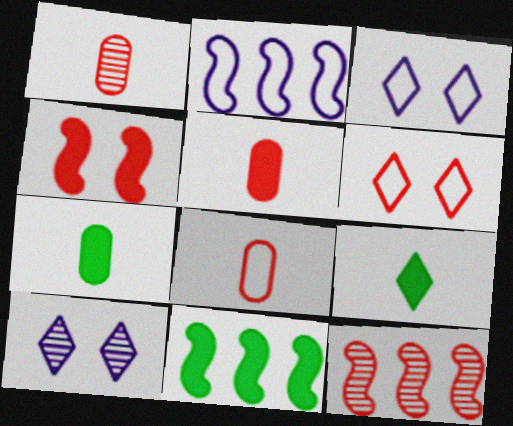[[1, 3, 11], 
[1, 5, 8], 
[2, 11, 12], 
[3, 7, 12], 
[5, 6, 12], 
[8, 10, 11]]